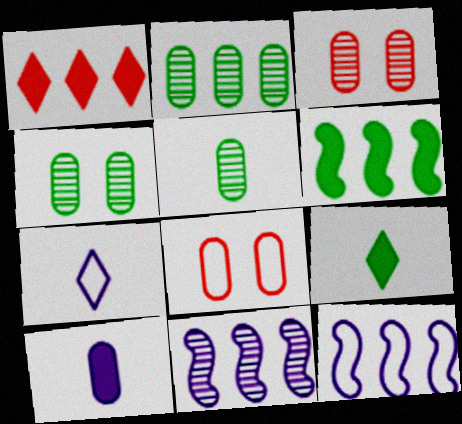[[1, 2, 12], 
[2, 4, 5], 
[2, 8, 10], 
[3, 6, 7], 
[3, 9, 12], 
[8, 9, 11]]